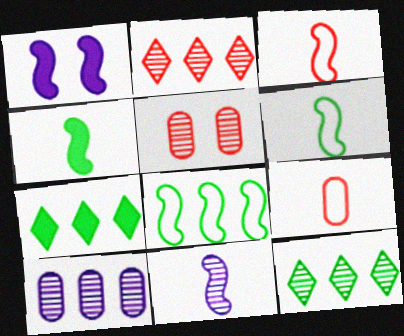[[1, 9, 12], 
[3, 4, 11], 
[5, 11, 12]]